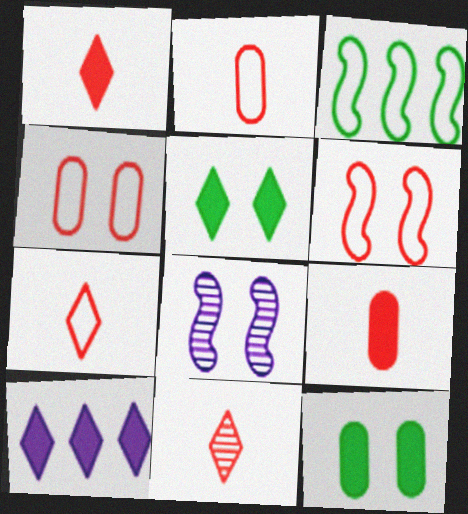[[1, 5, 10], 
[1, 7, 11], 
[4, 5, 8]]